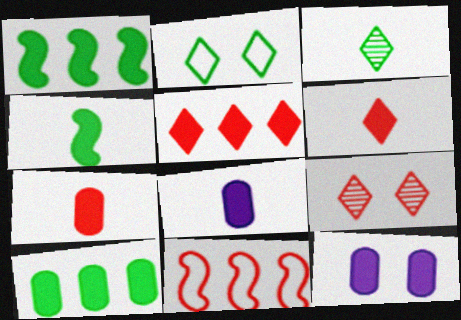[[1, 6, 12], 
[3, 11, 12], 
[4, 5, 12], 
[4, 6, 8], 
[7, 9, 11], 
[7, 10, 12]]